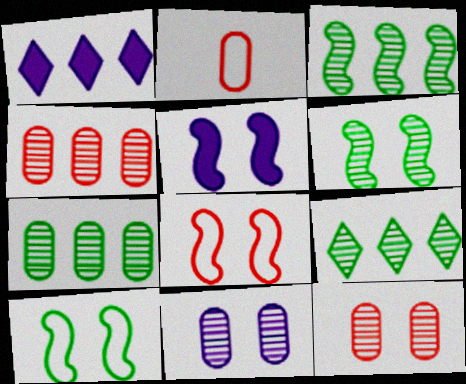[[1, 2, 6], 
[2, 5, 9], 
[3, 7, 9], 
[5, 6, 8]]